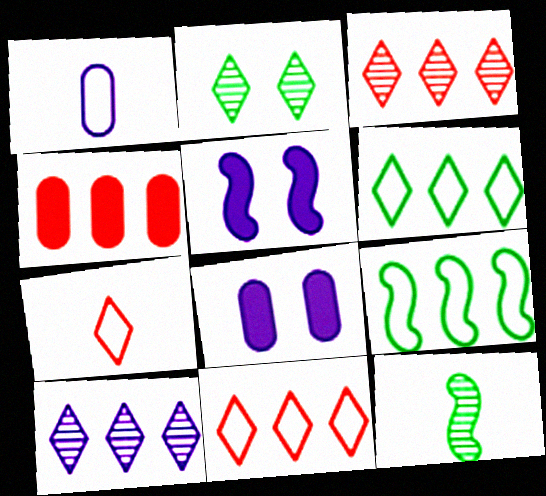[[1, 5, 10], 
[4, 9, 10], 
[8, 11, 12]]